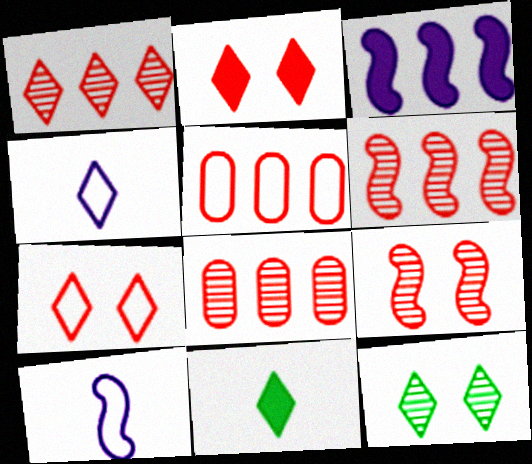[[1, 6, 8]]